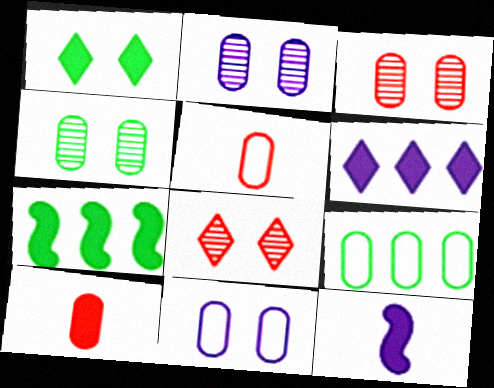[[2, 3, 4], 
[2, 9, 10], 
[5, 9, 11], 
[8, 9, 12]]